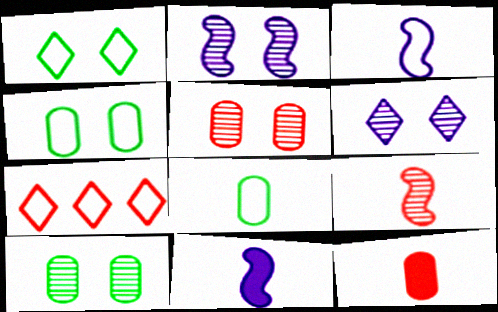[[3, 4, 7], 
[7, 10, 11]]